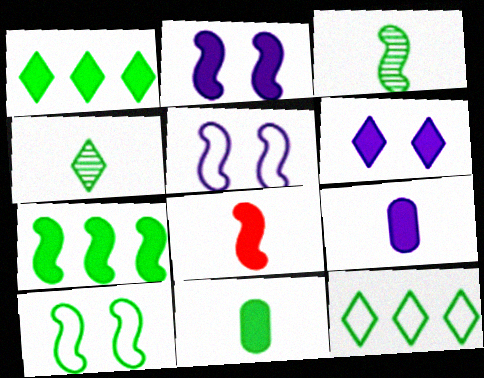[[2, 7, 8], 
[3, 7, 10]]